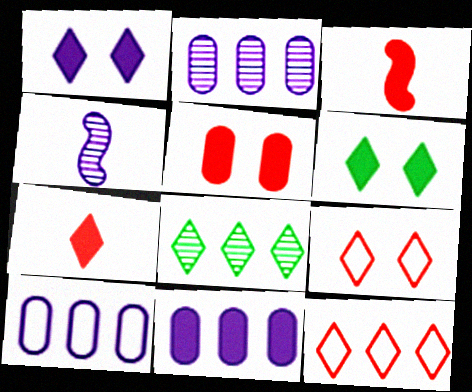[[1, 4, 10], 
[2, 10, 11], 
[3, 6, 11]]